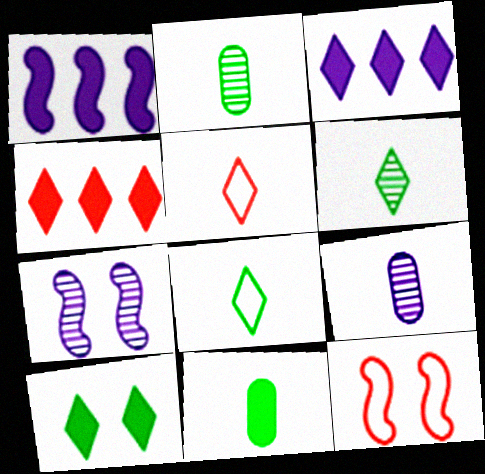[[2, 3, 12]]